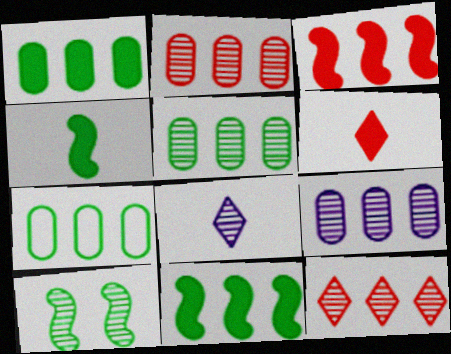[[1, 5, 7], 
[2, 5, 9], 
[2, 8, 10]]